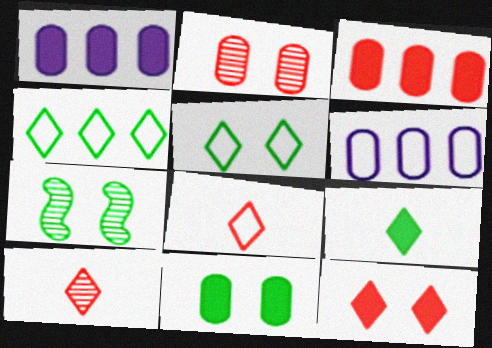[[1, 7, 8], 
[5, 7, 11]]